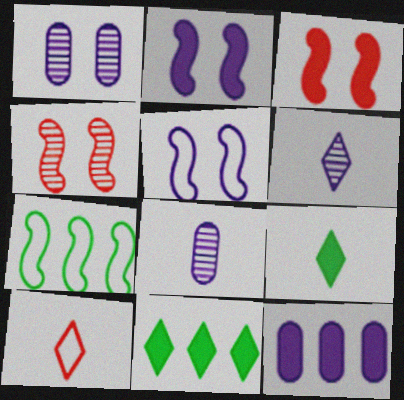[[3, 9, 12], 
[5, 6, 12], 
[6, 9, 10]]